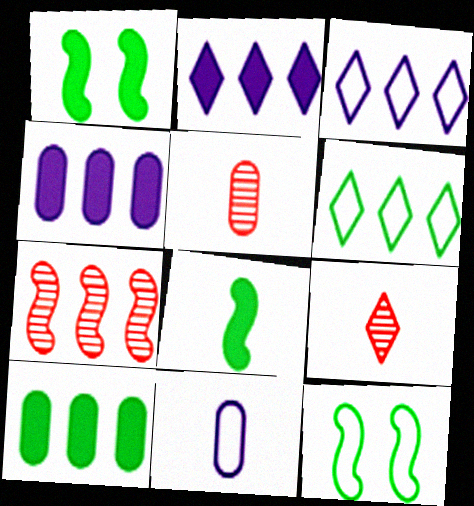[[1, 3, 5], 
[2, 5, 12], 
[3, 7, 10], 
[4, 6, 7], 
[4, 9, 12], 
[8, 9, 11]]